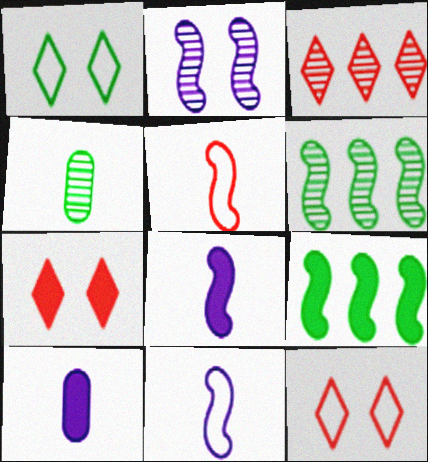[[1, 4, 9], 
[2, 3, 4], 
[2, 5, 9], 
[6, 10, 12], 
[7, 9, 10]]